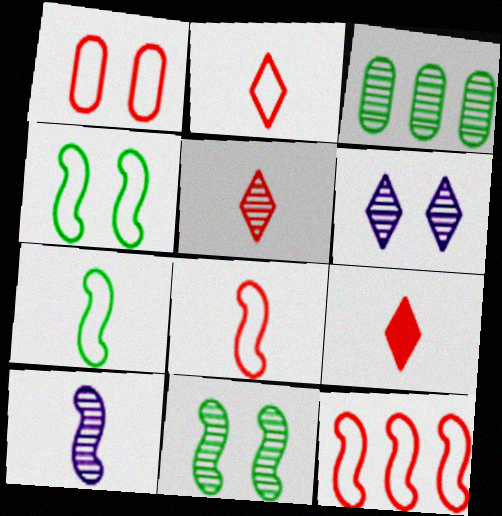[[1, 2, 12], 
[2, 5, 9]]